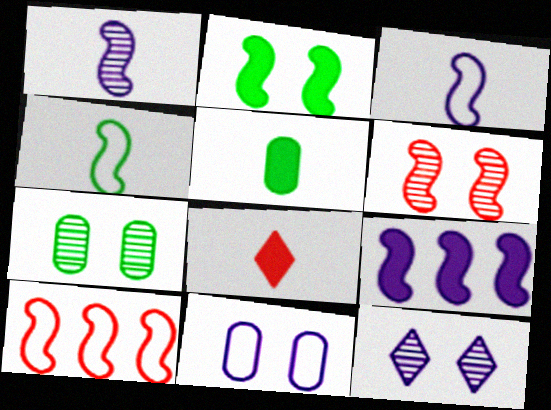[[1, 2, 10], 
[4, 6, 9], 
[5, 10, 12], 
[6, 7, 12]]